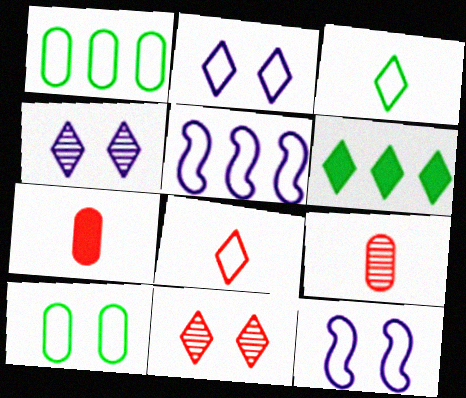[[1, 8, 12], 
[4, 6, 8], 
[5, 8, 10], 
[6, 9, 12]]